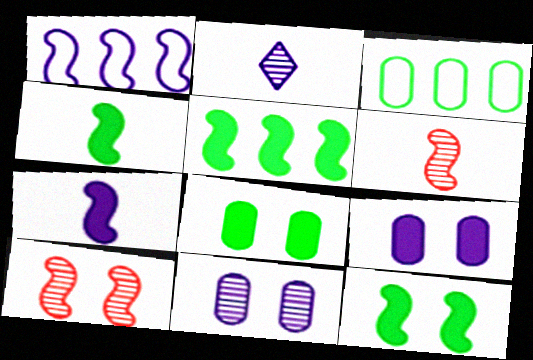[[1, 2, 9], 
[1, 4, 10], 
[1, 6, 12], 
[4, 5, 12]]